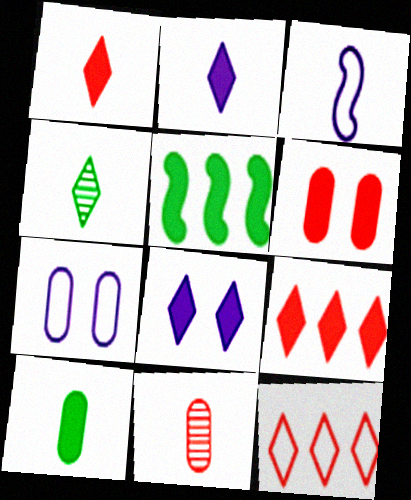[[2, 5, 6], 
[4, 8, 12]]